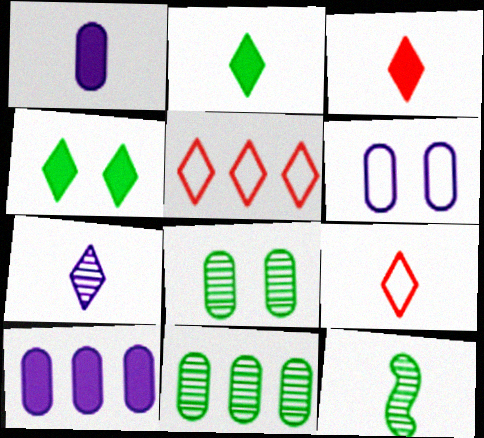[[1, 9, 12], 
[2, 7, 9], 
[4, 5, 7]]